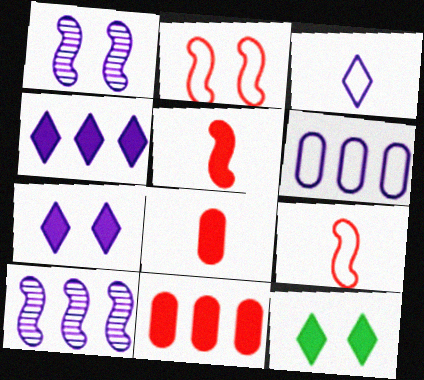[[4, 6, 10]]